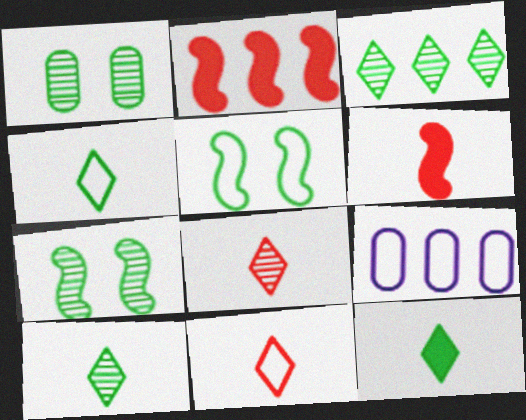[[2, 3, 9], 
[4, 10, 12], 
[5, 9, 11]]